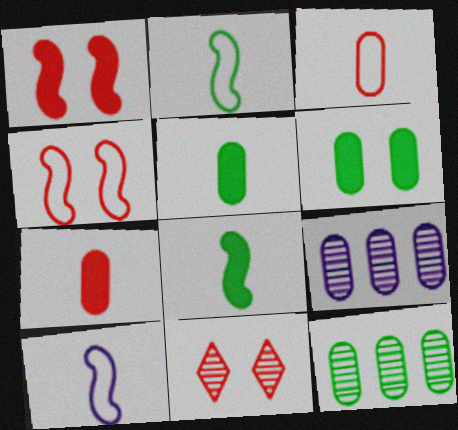[[3, 6, 9]]